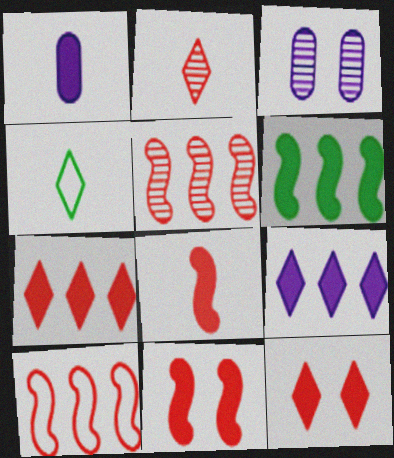[[1, 6, 12]]